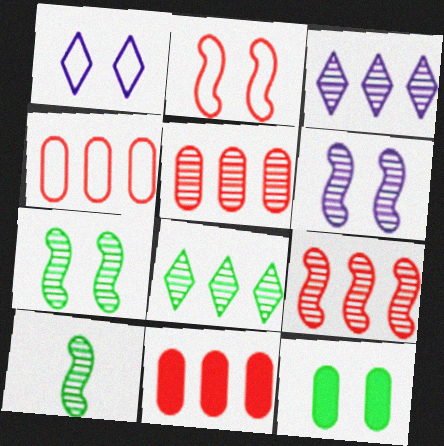[[1, 10, 11], 
[4, 5, 11], 
[6, 9, 10]]